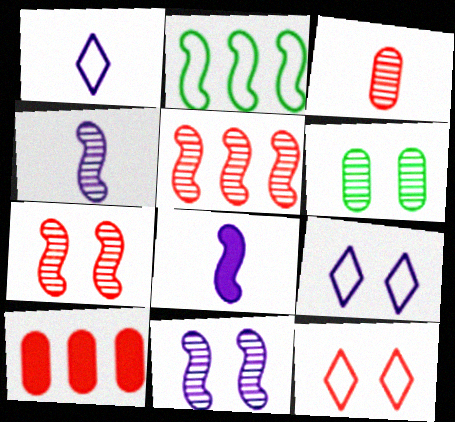[[2, 7, 8]]